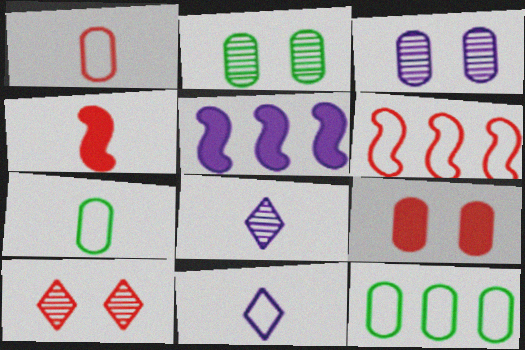[[3, 5, 11], 
[4, 7, 8], 
[5, 7, 10]]